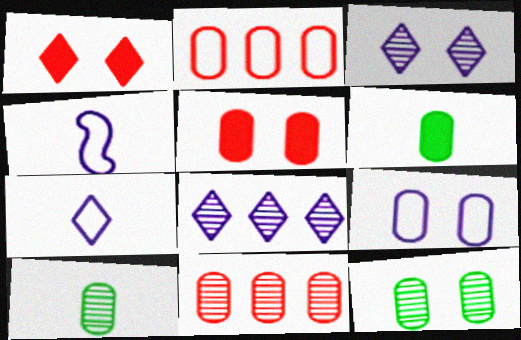[[5, 9, 12], 
[6, 9, 11]]